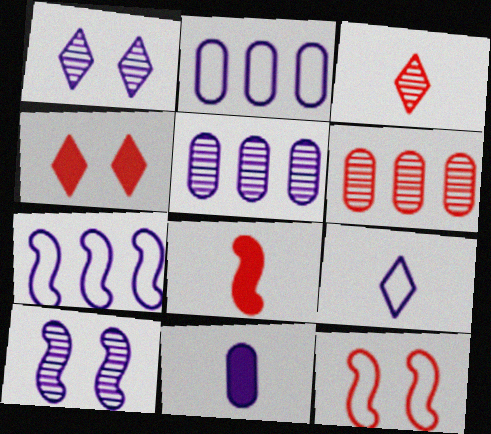[[1, 7, 11]]